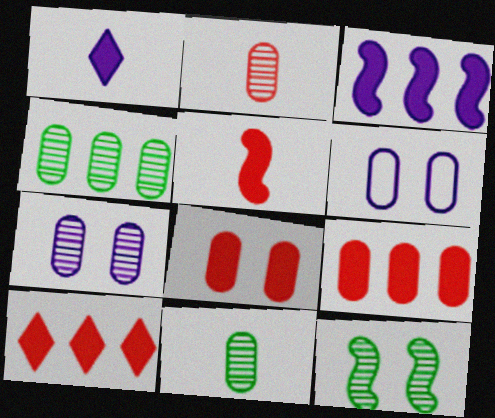[[2, 4, 7], 
[5, 8, 10], 
[6, 9, 11]]